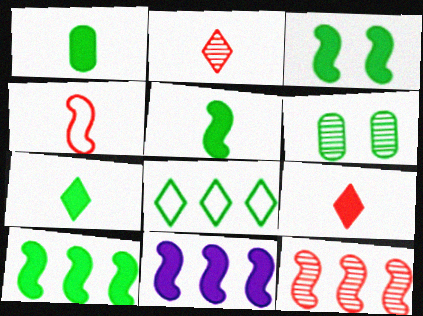[[1, 5, 7], 
[3, 5, 10], 
[5, 6, 8]]